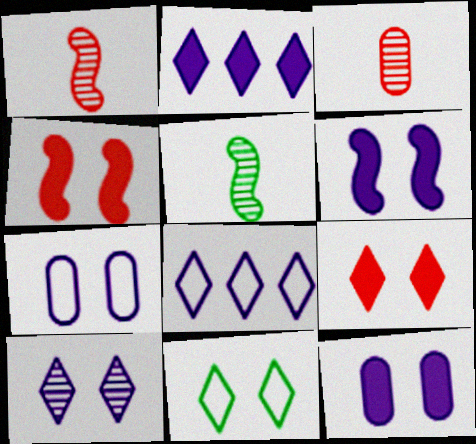[[6, 7, 10], 
[9, 10, 11]]